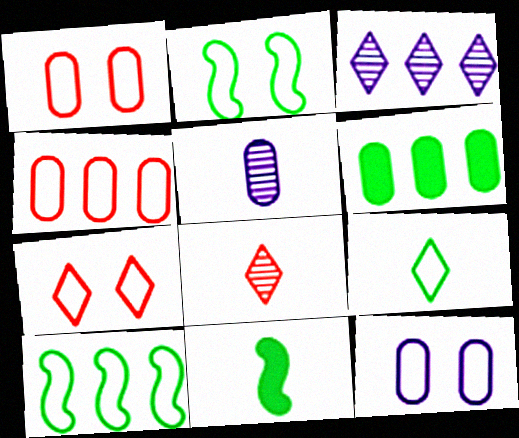[[1, 3, 11], 
[1, 5, 6], 
[2, 7, 12]]